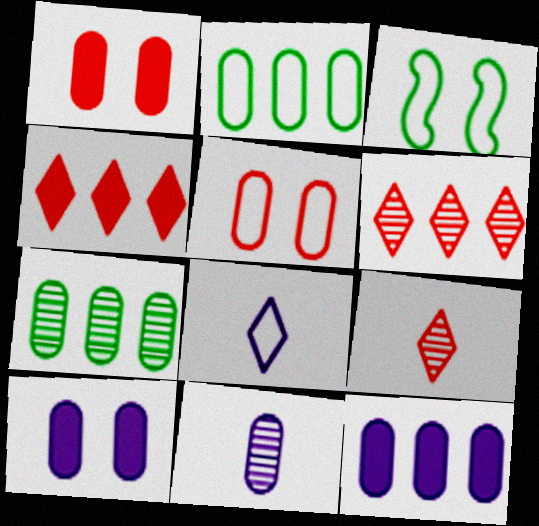[[1, 2, 11], 
[3, 4, 11], 
[3, 9, 12]]